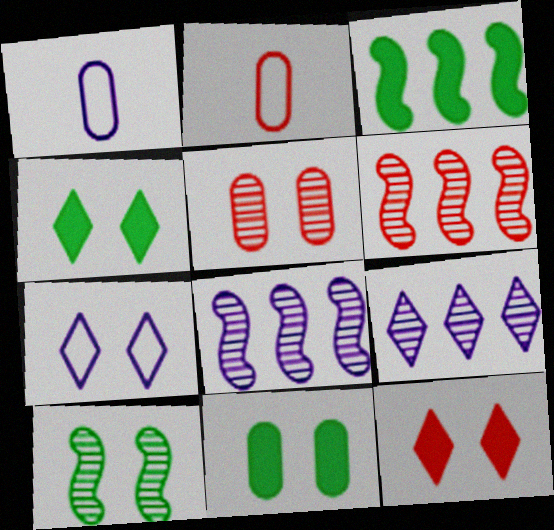[[1, 4, 6], 
[2, 4, 8], 
[2, 6, 12]]